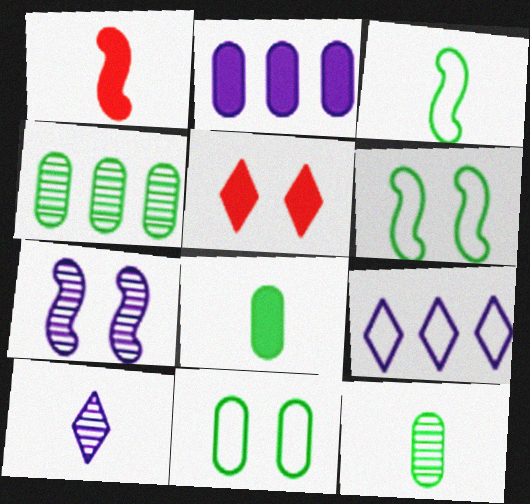[[4, 8, 11], 
[5, 7, 11]]